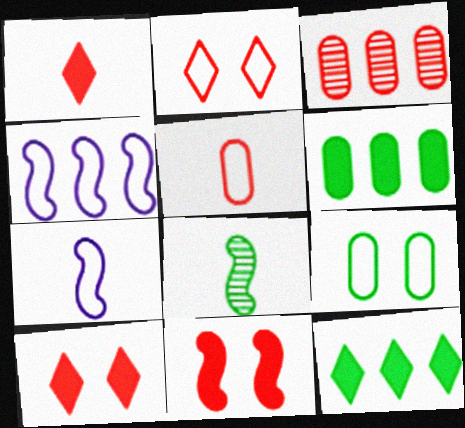[[3, 4, 12], 
[4, 8, 11], 
[8, 9, 12]]